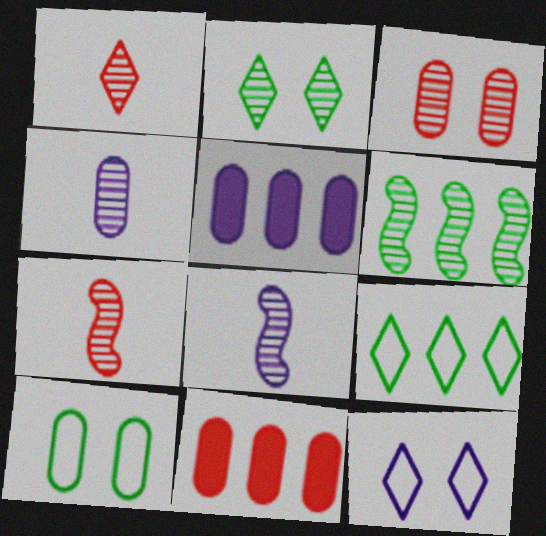[[4, 10, 11], 
[5, 8, 12]]